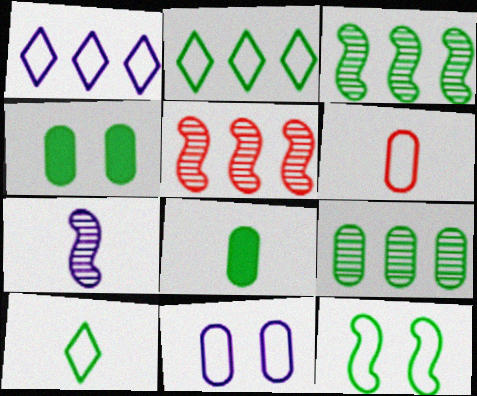[[1, 6, 12], 
[3, 4, 10]]